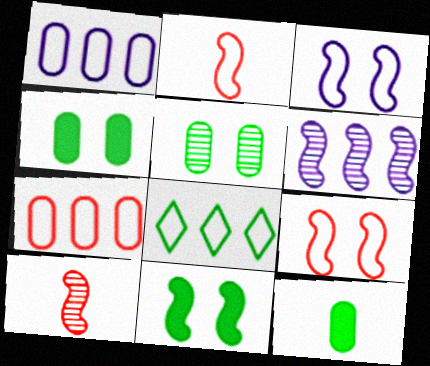[[2, 6, 11]]